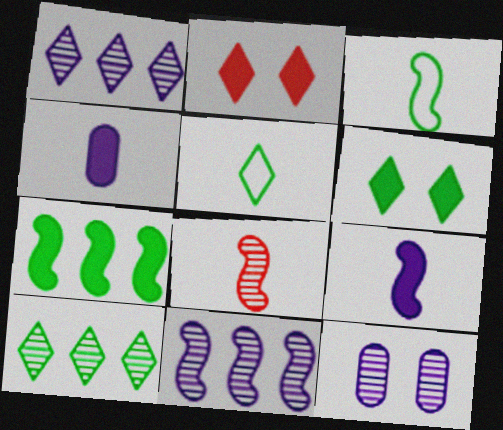[[1, 2, 5], 
[2, 4, 7], 
[3, 8, 9], 
[4, 5, 8], 
[5, 6, 10], 
[8, 10, 12]]